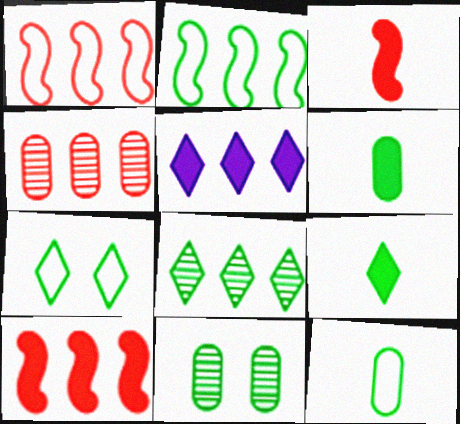[[2, 4, 5], 
[2, 7, 12], 
[2, 9, 11], 
[7, 8, 9]]